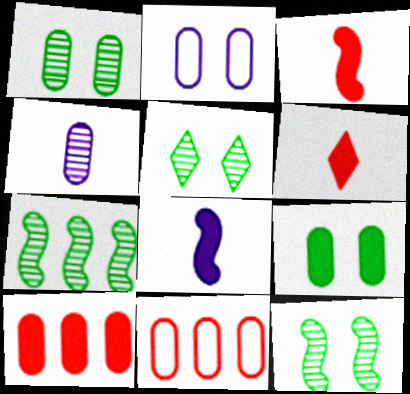[[1, 5, 12], 
[2, 6, 7], 
[4, 9, 11], 
[5, 8, 11]]